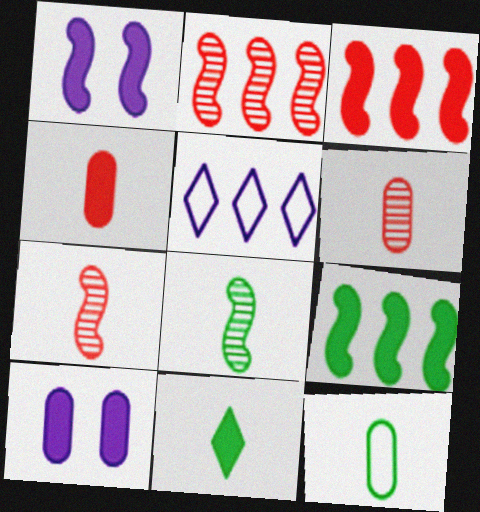[[3, 10, 11], 
[8, 11, 12]]